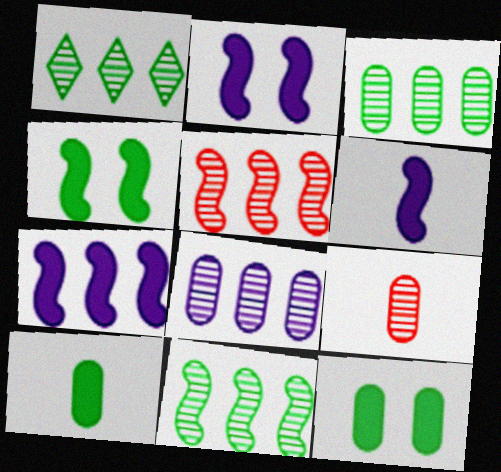[[1, 3, 11], 
[1, 5, 8], 
[2, 6, 7]]